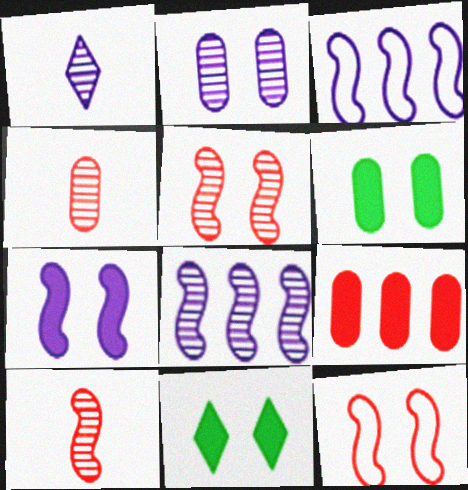[[1, 2, 8], 
[2, 11, 12], 
[3, 4, 11]]